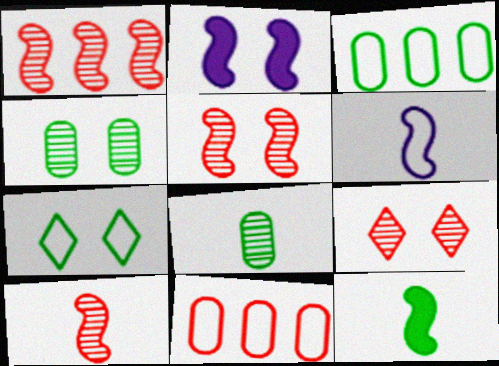[[1, 5, 10], 
[6, 7, 11], 
[6, 10, 12]]